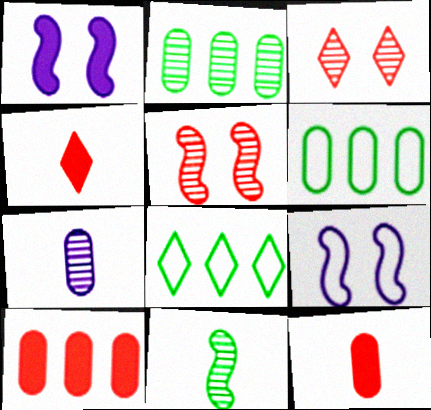[[2, 4, 9]]